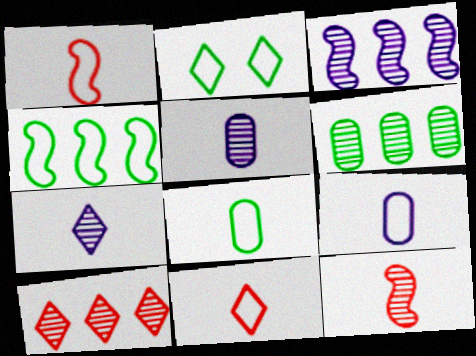[[2, 4, 8], 
[3, 6, 10]]